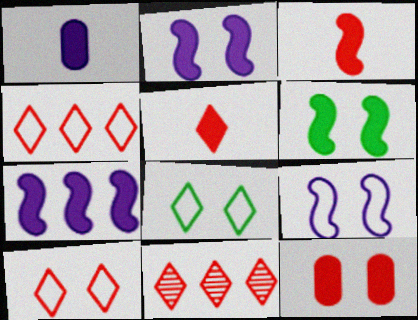[[3, 6, 7], 
[5, 10, 11]]